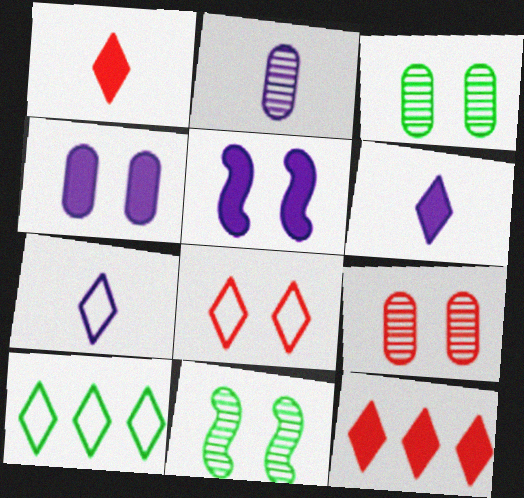[[3, 5, 8], 
[4, 8, 11], 
[7, 8, 10]]